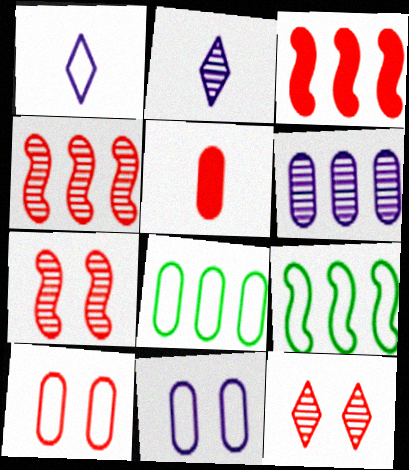[[1, 9, 10]]